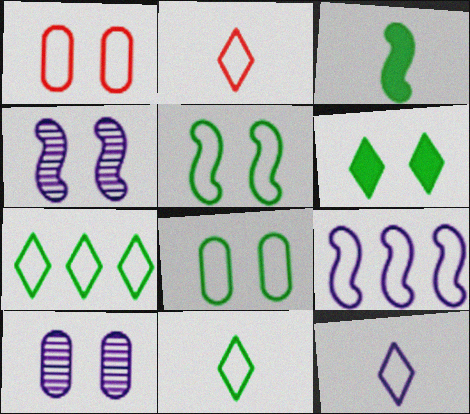[[1, 4, 6], 
[1, 9, 11], 
[2, 8, 9], 
[2, 11, 12]]